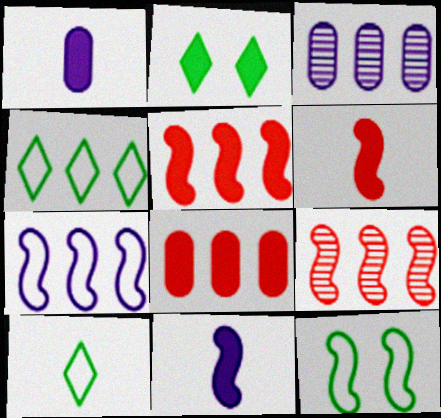[[1, 2, 5], 
[2, 8, 11], 
[3, 4, 5], 
[9, 11, 12]]